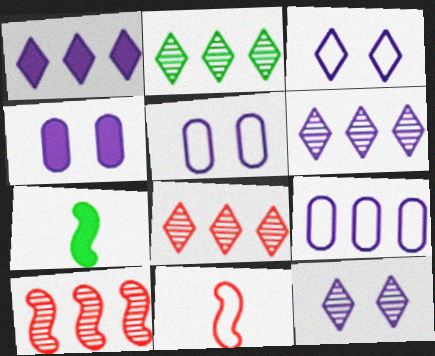[[2, 4, 11], 
[2, 6, 8], 
[5, 7, 8]]